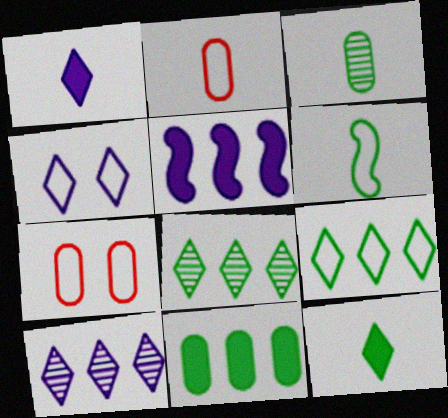[[1, 4, 10], 
[3, 6, 12]]